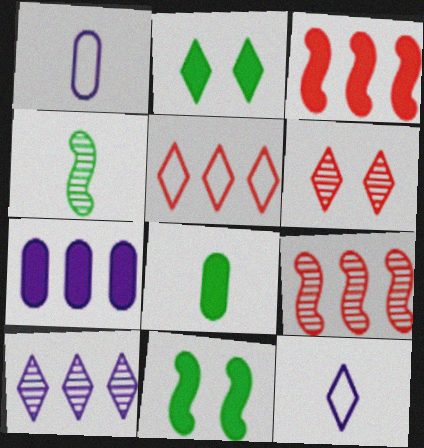[[1, 2, 9]]